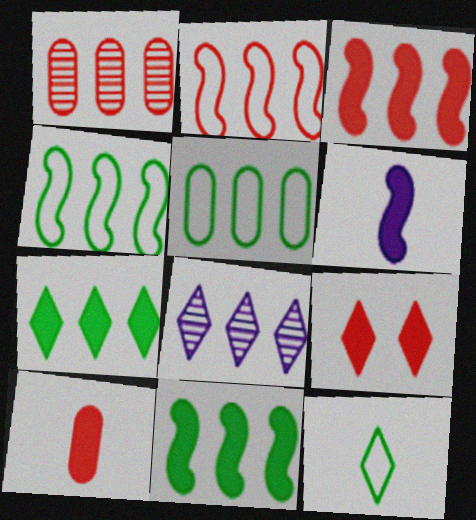[[3, 5, 8], 
[3, 9, 10], 
[8, 9, 12]]